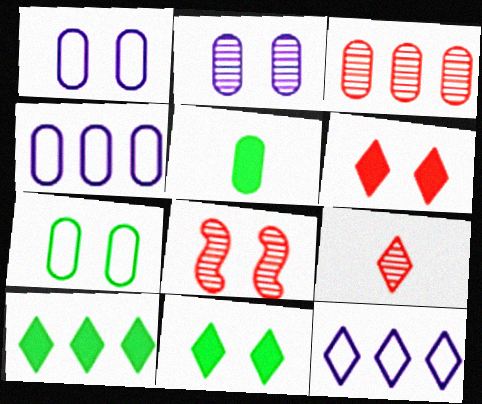[[1, 3, 5], 
[1, 8, 11], 
[3, 8, 9], 
[5, 8, 12], 
[9, 11, 12]]